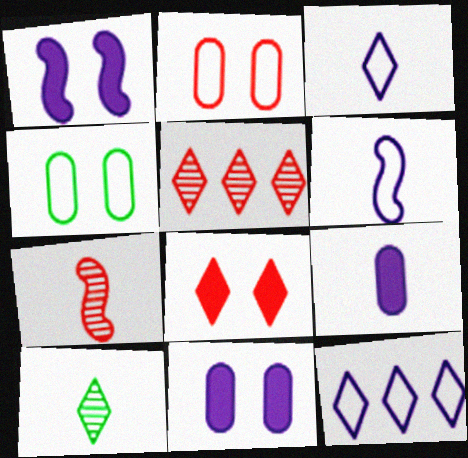[[8, 10, 12]]